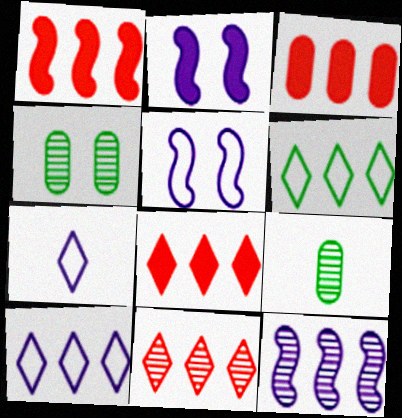[[1, 3, 8], 
[1, 4, 7], 
[3, 6, 12], 
[5, 8, 9]]